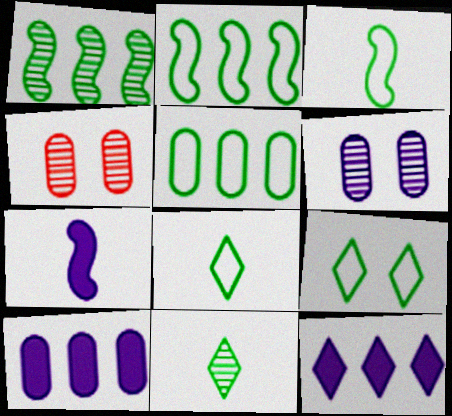[[3, 4, 12], 
[3, 5, 9]]